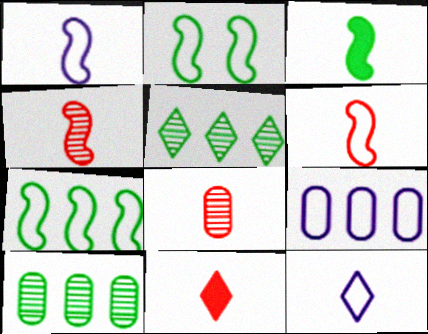[[1, 3, 4], 
[3, 8, 12], 
[6, 8, 11]]